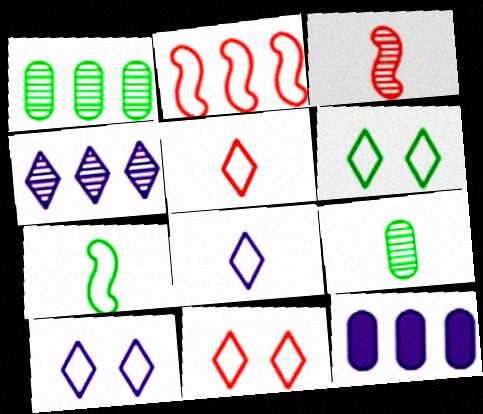[[3, 6, 12], 
[6, 10, 11]]